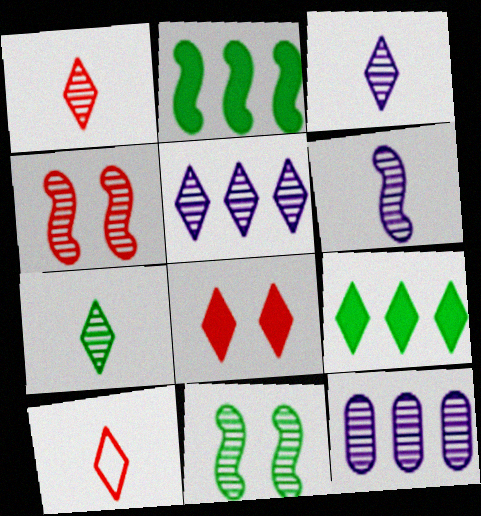[[1, 3, 7], 
[1, 11, 12], 
[4, 7, 12]]